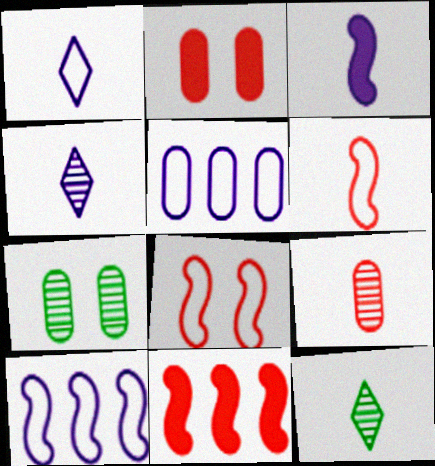[[1, 7, 11], 
[2, 10, 12]]